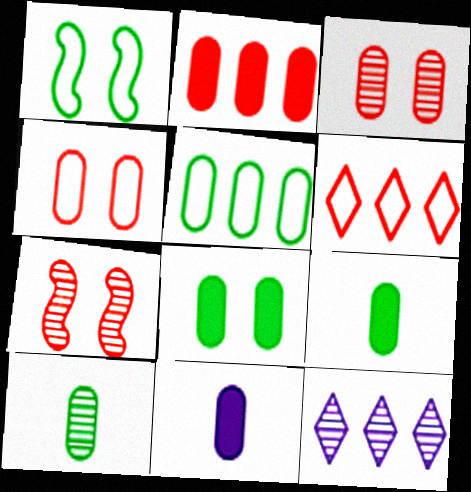[[2, 8, 11], 
[3, 5, 11], 
[5, 8, 10], 
[7, 10, 12]]